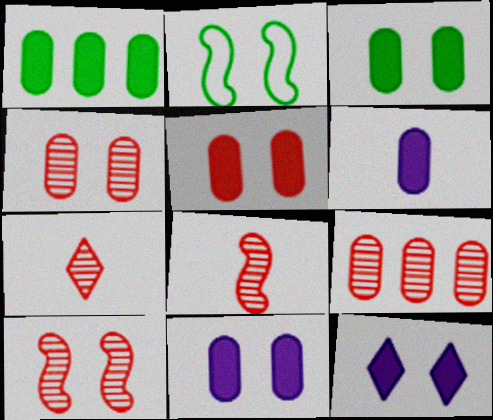[[1, 5, 6], 
[2, 4, 12], 
[3, 5, 11], 
[7, 9, 10]]